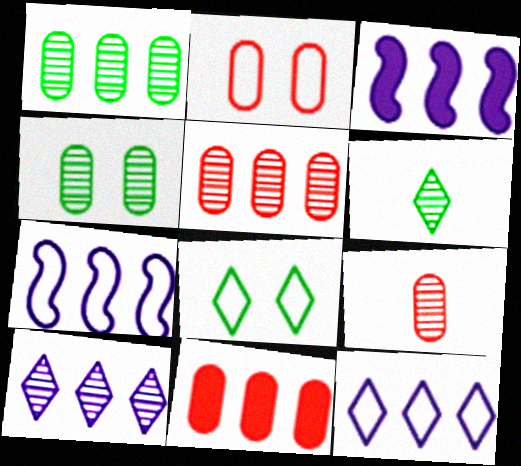[[2, 3, 6], 
[2, 9, 11], 
[3, 8, 9]]